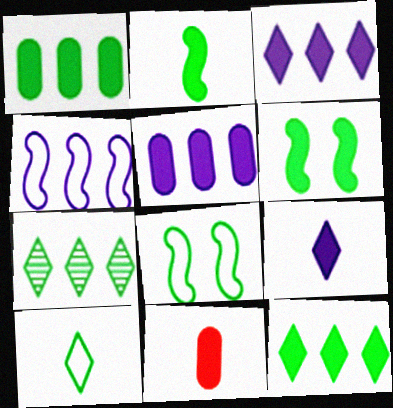[[2, 9, 11], 
[3, 6, 11]]